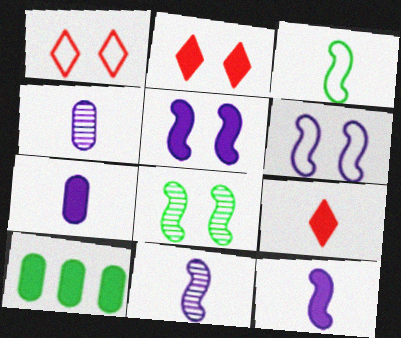[[1, 10, 11], 
[2, 10, 12], 
[3, 4, 9], 
[5, 9, 10]]